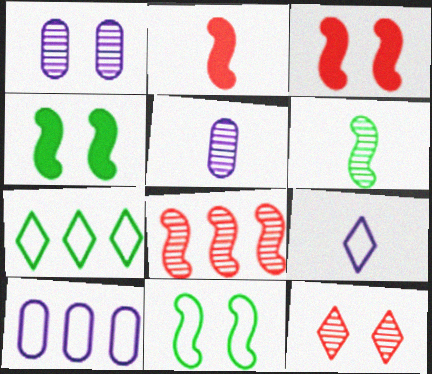[[1, 2, 7], 
[3, 5, 7]]